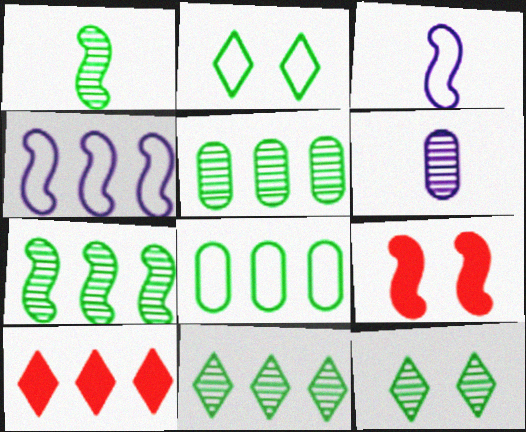[[1, 4, 9], 
[1, 5, 12], 
[3, 7, 9], 
[4, 5, 10], 
[5, 7, 11]]